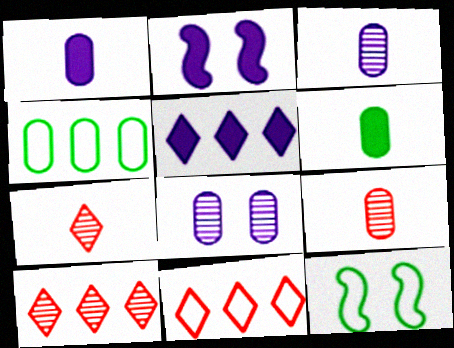[[1, 2, 5], 
[1, 10, 12], 
[2, 4, 7], 
[5, 9, 12]]